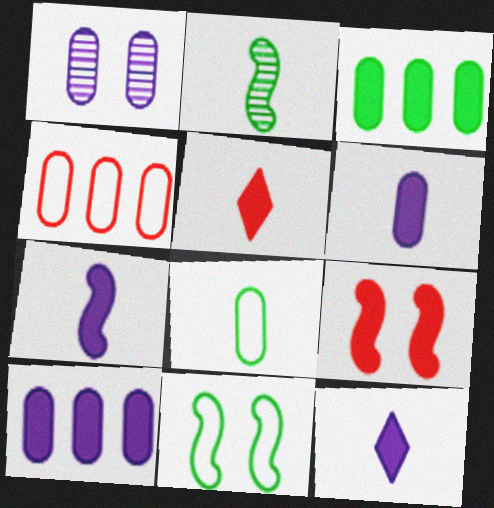[[3, 9, 12], 
[6, 7, 12]]